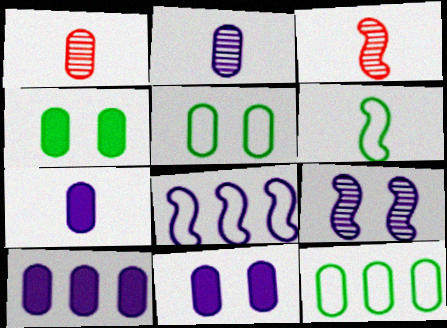[[1, 5, 10], 
[1, 11, 12], 
[7, 10, 11]]